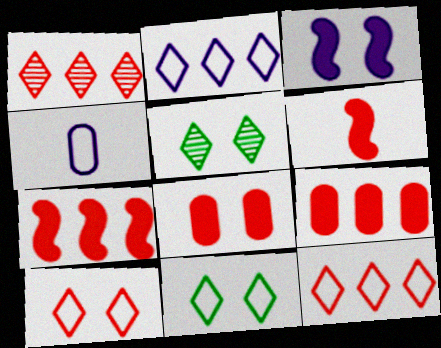[[4, 5, 7]]